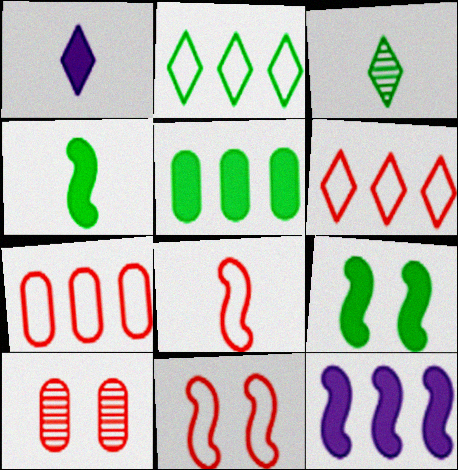[]